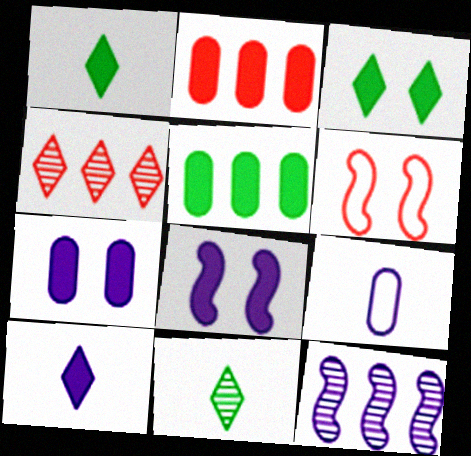[[1, 2, 8]]